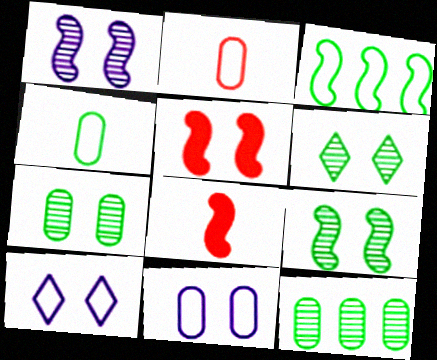[[1, 3, 8], 
[2, 3, 10], 
[5, 6, 11], 
[5, 7, 10], 
[6, 7, 9], 
[8, 10, 12]]